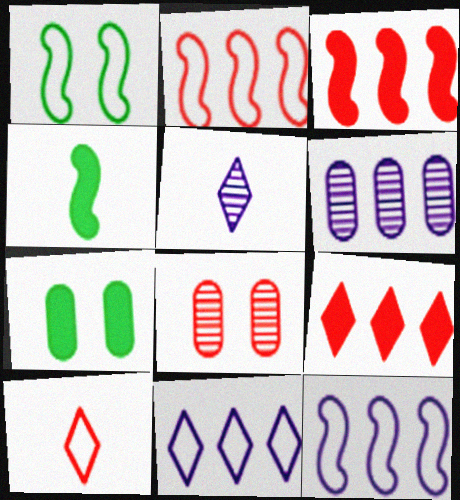[[2, 5, 7], 
[3, 8, 10], 
[4, 8, 11]]